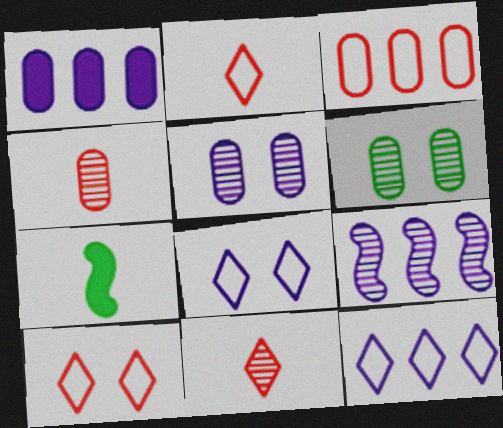[[1, 9, 12], 
[6, 9, 11]]